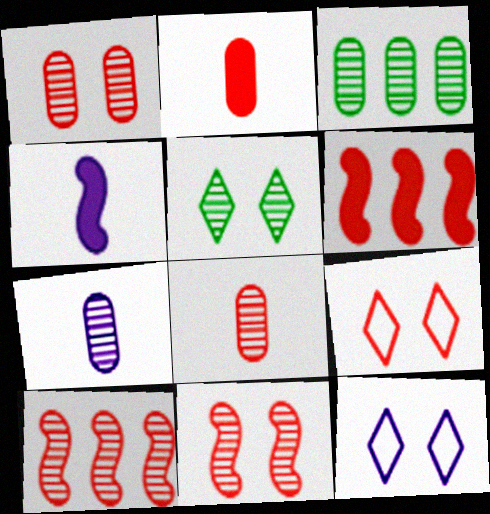[[1, 3, 7], 
[2, 9, 10], 
[3, 4, 9], 
[5, 7, 10], 
[6, 8, 9]]